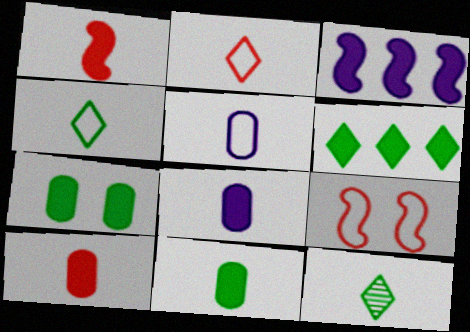[[1, 5, 12], 
[8, 10, 11]]